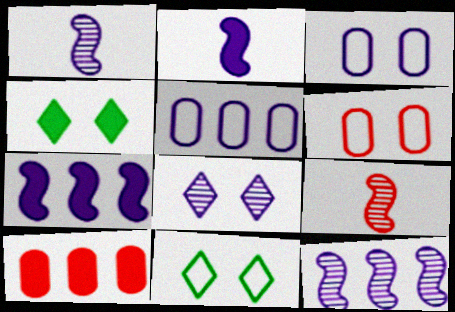[[1, 10, 11], 
[2, 4, 10], 
[2, 5, 8], 
[4, 5, 9]]